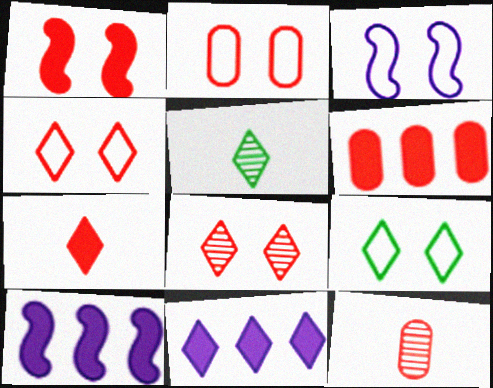[[1, 2, 8], 
[1, 6, 7], 
[2, 3, 9], 
[2, 5, 10], 
[2, 6, 12], 
[3, 5, 6], 
[4, 5, 11], 
[9, 10, 12]]